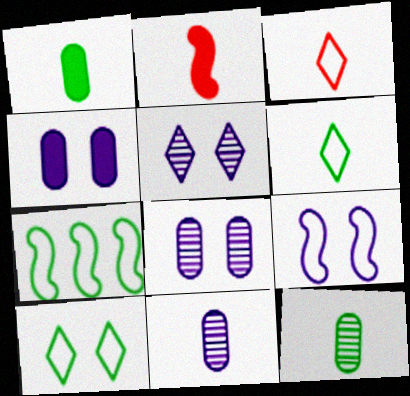[[2, 6, 11], 
[4, 5, 9]]